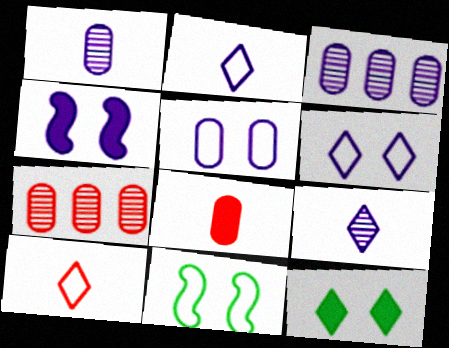[[2, 3, 4]]